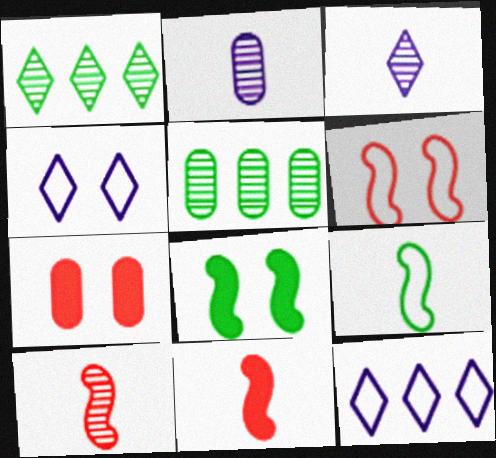[[4, 5, 11]]